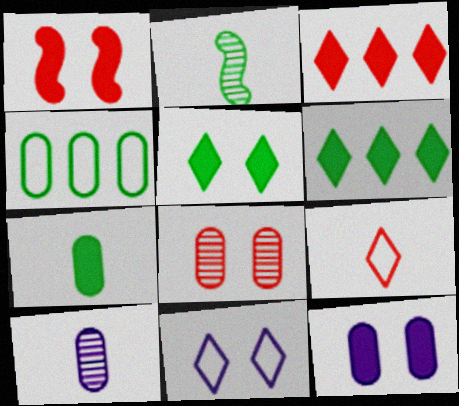[[1, 5, 12], 
[2, 4, 5]]